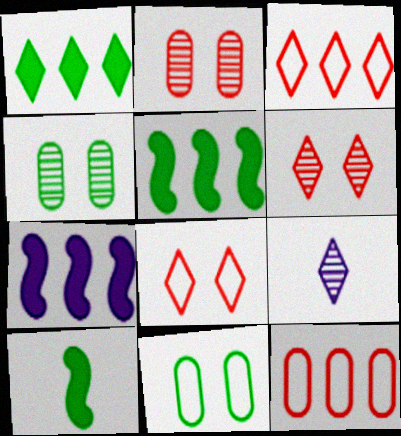[[1, 8, 9]]